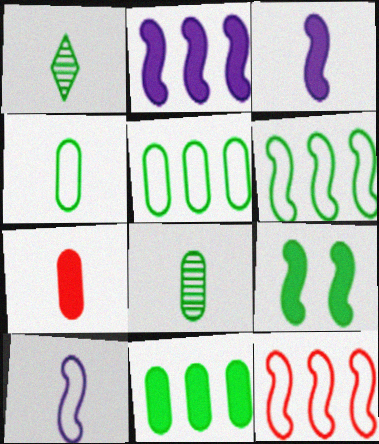[[1, 5, 9], 
[1, 7, 10]]